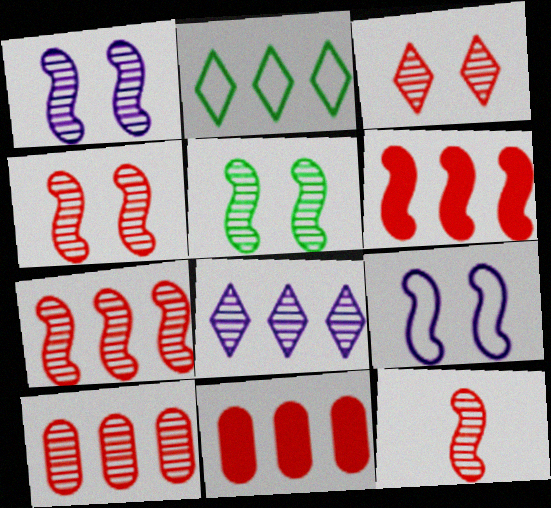[[1, 4, 5], 
[3, 10, 12], 
[4, 7, 12]]